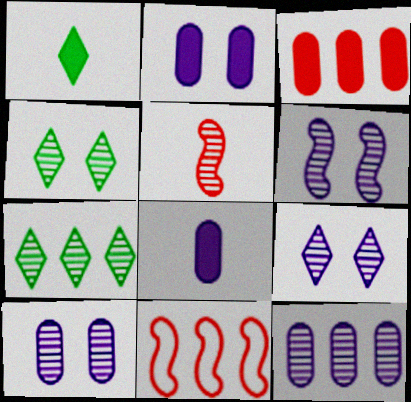[[1, 10, 11], 
[4, 5, 12], 
[4, 8, 11], 
[5, 7, 10], 
[6, 9, 10]]